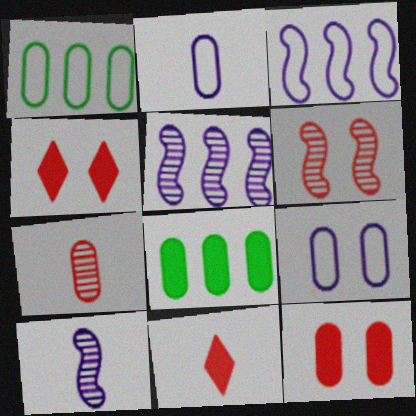[[1, 4, 10], 
[7, 8, 9]]